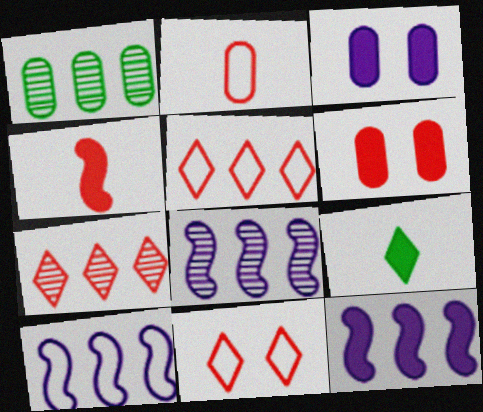[[1, 2, 3], 
[1, 5, 12], 
[1, 7, 8], 
[6, 9, 12], 
[8, 10, 12]]